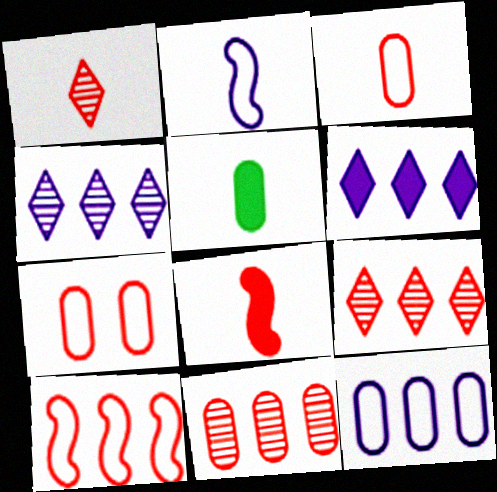[[1, 2, 5], 
[1, 3, 8], 
[7, 8, 9]]